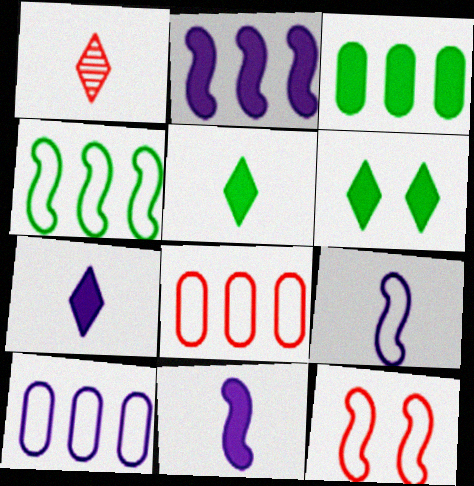[[4, 9, 12]]